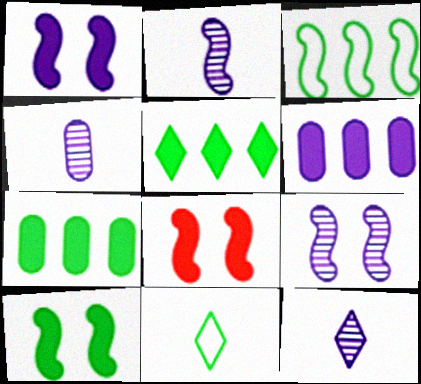[[1, 8, 10], 
[2, 3, 8], 
[2, 4, 12]]